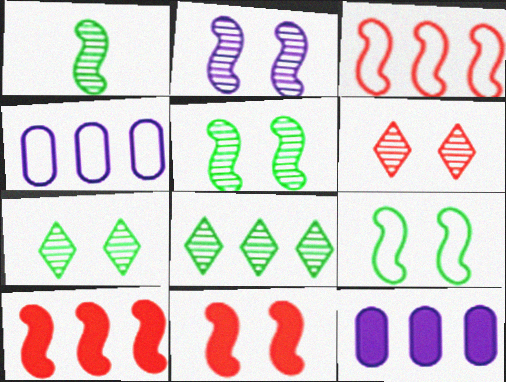[[2, 9, 11], 
[3, 8, 12], 
[4, 8, 10]]